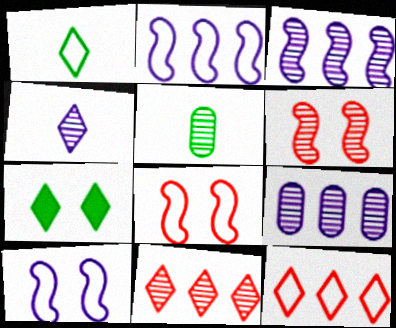[[4, 7, 12]]